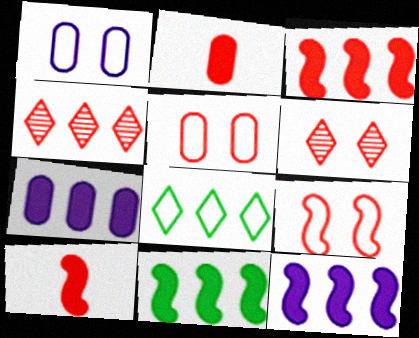[[2, 4, 9], 
[3, 11, 12], 
[4, 5, 10]]